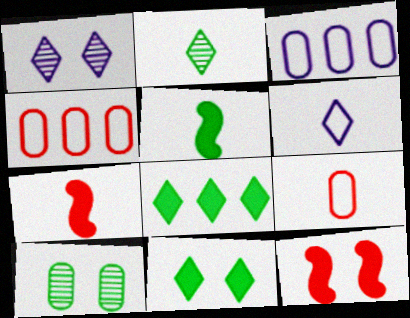[[1, 4, 5], 
[2, 3, 12]]